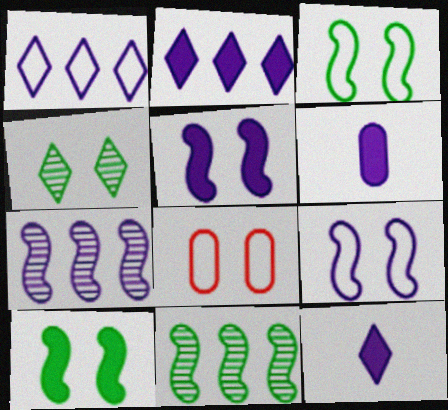[[2, 5, 6], 
[4, 5, 8], 
[8, 11, 12]]